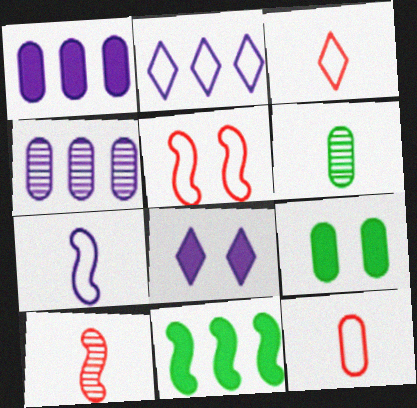[[2, 9, 10], 
[4, 7, 8], 
[4, 9, 12]]